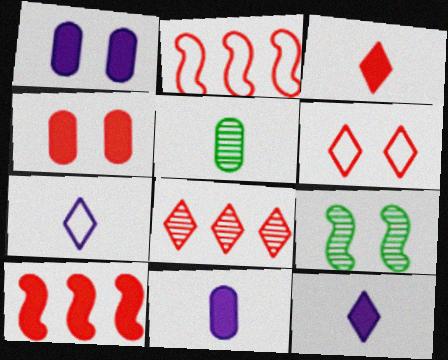[[1, 6, 9], 
[3, 4, 10], 
[3, 6, 8]]